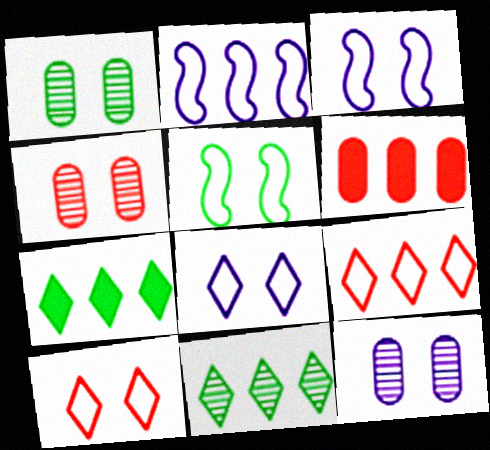[[1, 4, 12], 
[2, 6, 11]]